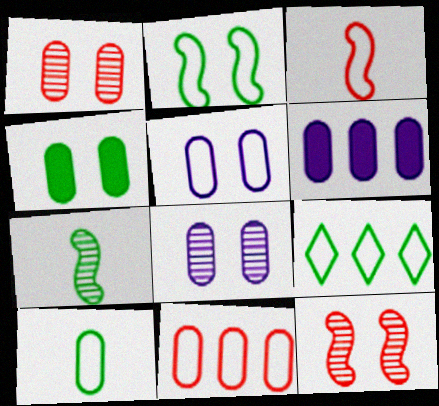[[1, 4, 5], 
[1, 6, 10], 
[2, 9, 10], 
[3, 5, 9], 
[4, 7, 9], 
[5, 10, 11]]